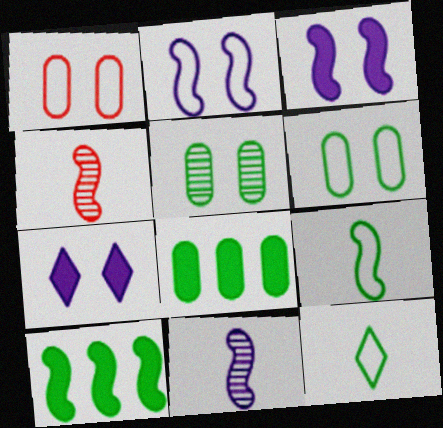[[2, 4, 10], 
[5, 10, 12]]